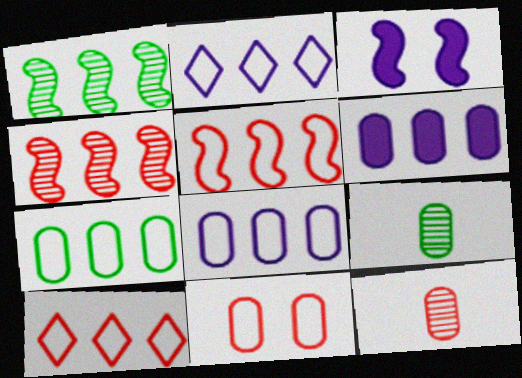[[1, 6, 10], 
[2, 5, 7], 
[3, 9, 10], 
[6, 9, 11]]